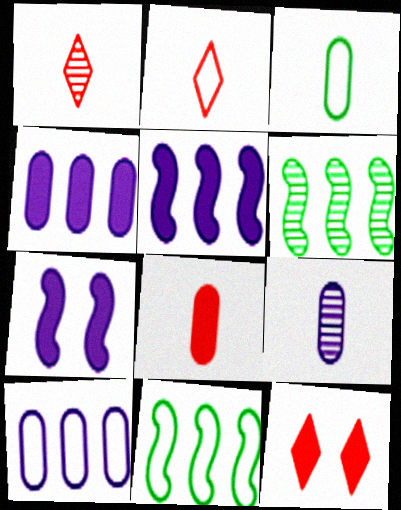[[3, 8, 9], 
[9, 11, 12]]